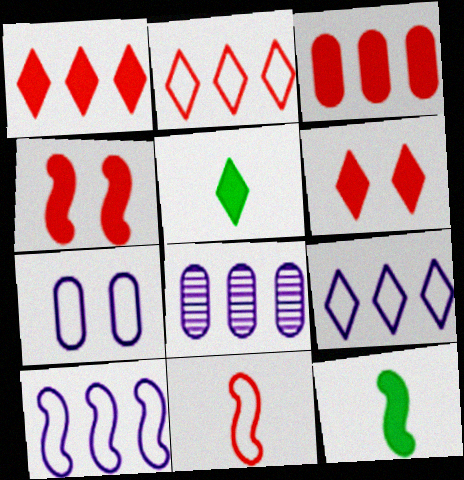[]